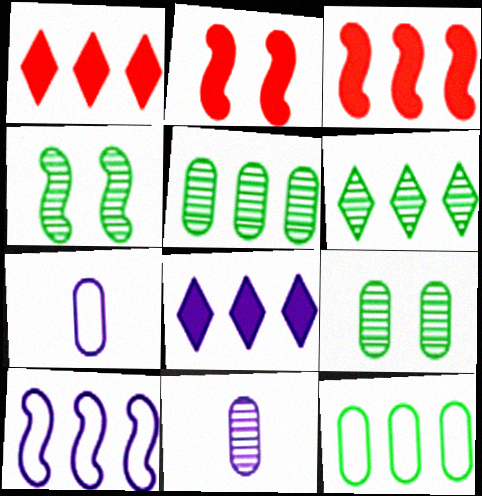[[1, 4, 7], 
[1, 5, 10], 
[2, 6, 7]]